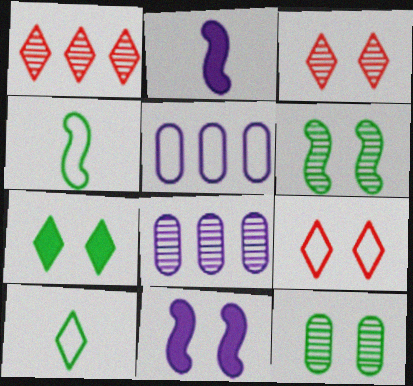[[4, 5, 9], 
[9, 11, 12]]